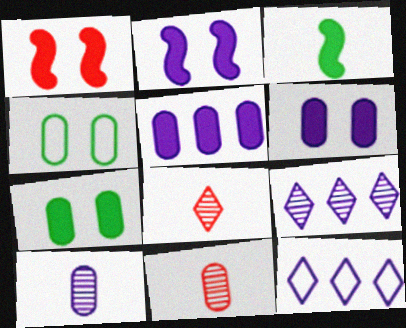[[2, 10, 12], 
[4, 5, 11]]